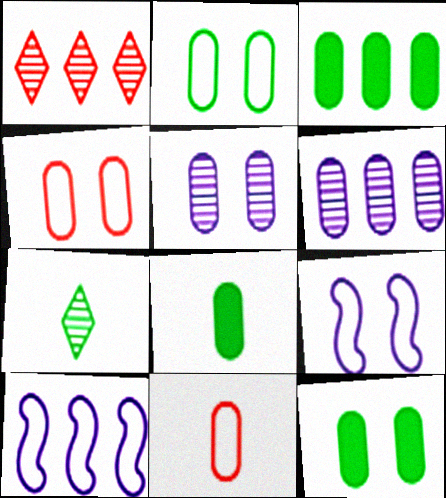[[1, 3, 10], 
[1, 8, 9], 
[3, 5, 11], 
[3, 8, 12], 
[4, 5, 12], 
[4, 6, 8], 
[6, 11, 12]]